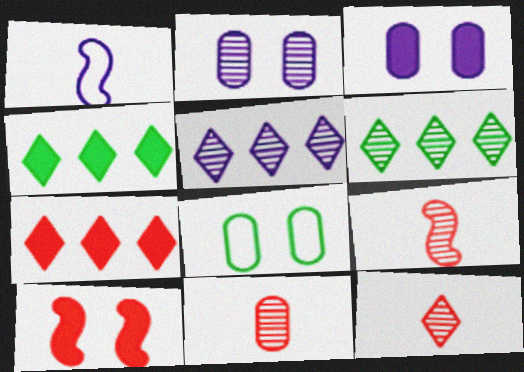[[1, 3, 5], 
[2, 6, 9], 
[9, 11, 12]]